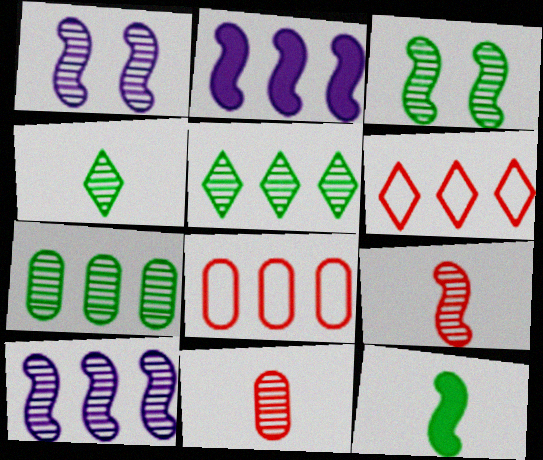[[1, 5, 11], 
[2, 5, 8], 
[2, 6, 7], 
[3, 4, 7], 
[3, 9, 10]]